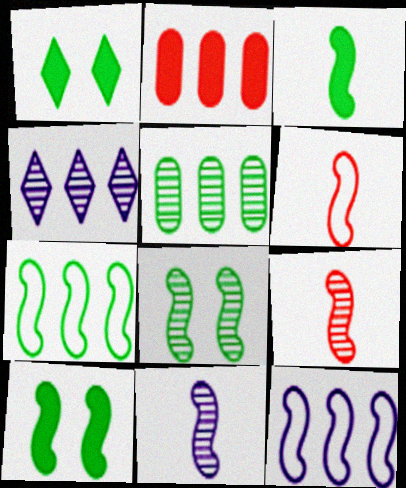[[2, 4, 7], 
[3, 6, 11], 
[3, 7, 8], 
[9, 10, 12]]